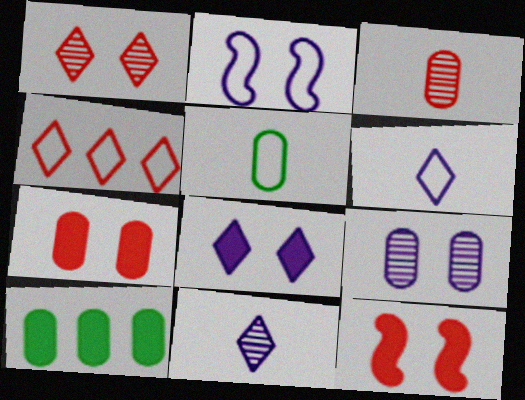[[2, 4, 5], 
[2, 8, 9], 
[3, 4, 12]]